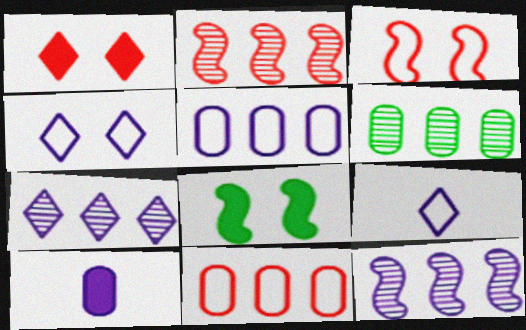[[2, 6, 7], 
[4, 10, 12]]